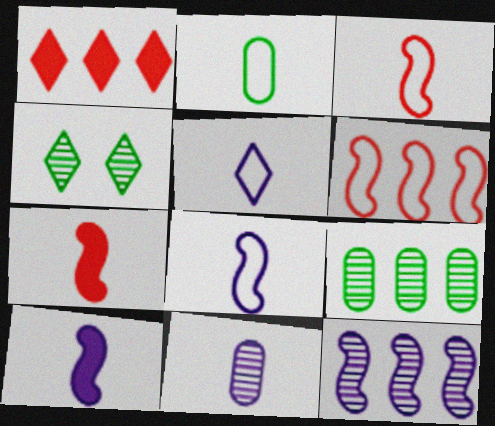[[1, 4, 5], 
[2, 3, 5], 
[5, 10, 11]]